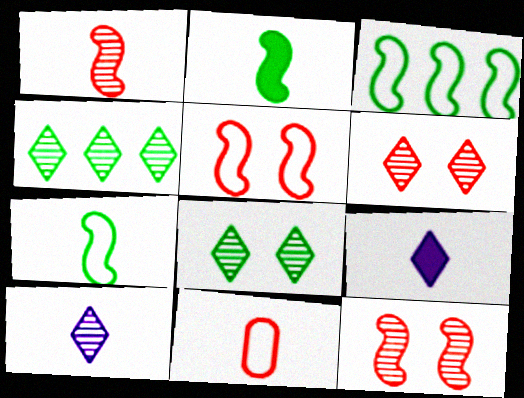[[2, 10, 11], 
[4, 6, 10]]